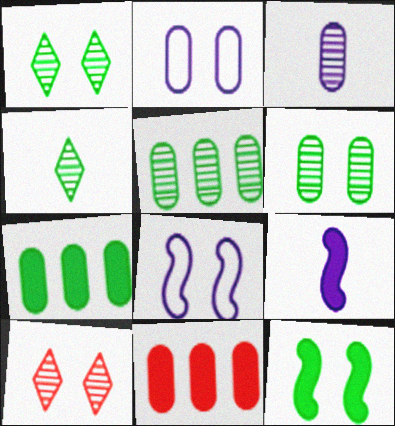[[2, 10, 12], 
[4, 8, 11]]